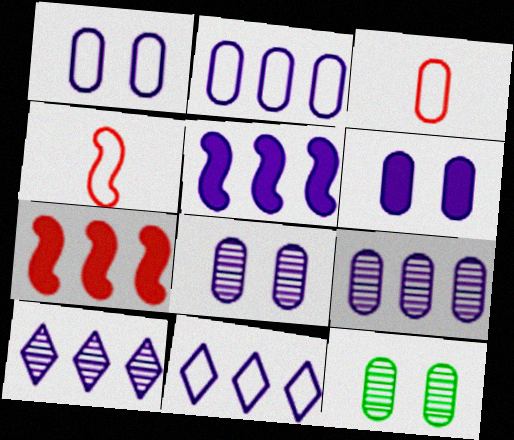[[1, 6, 8], 
[2, 5, 10], 
[5, 9, 11]]